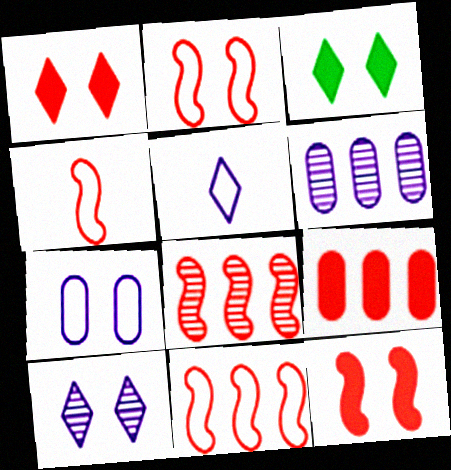[[2, 4, 11], 
[3, 4, 6], 
[4, 8, 12]]